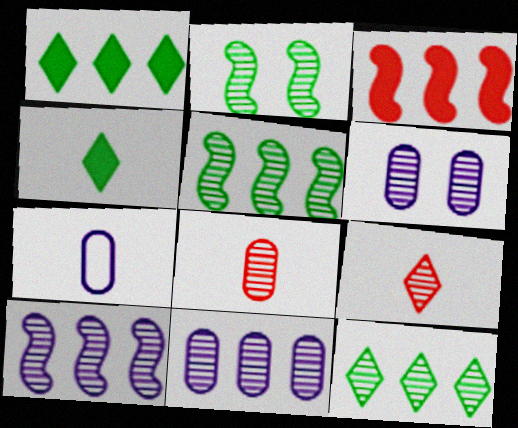[[2, 9, 11], 
[5, 6, 9]]